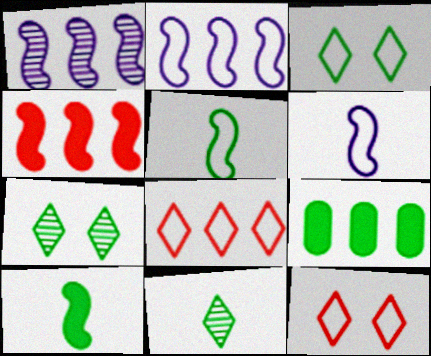[[1, 8, 9], 
[5, 7, 9]]